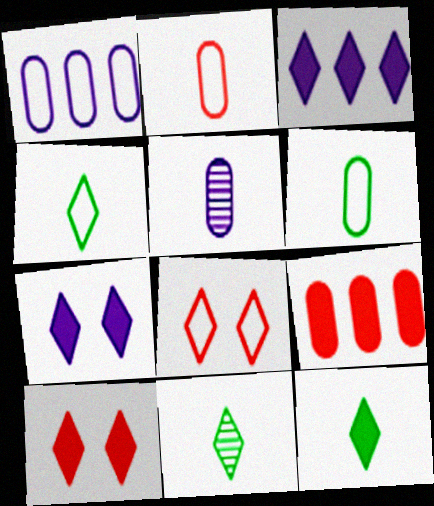[[3, 8, 11], 
[3, 10, 12], 
[4, 11, 12]]